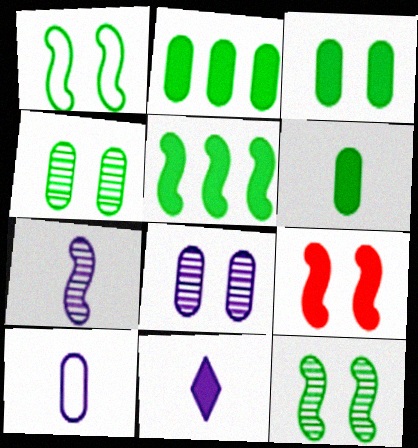[[2, 3, 6], 
[2, 9, 11], 
[7, 10, 11]]